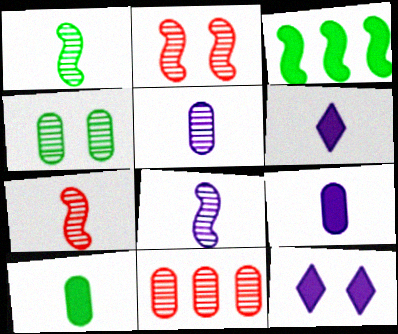[[1, 7, 8], 
[4, 5, 11]]